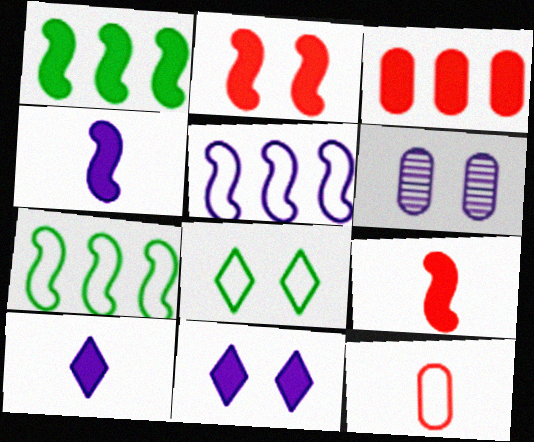[[1, 2, 4], 
[2, 6, 8], 
[5, 6, 10], 
[5, 8, 12]]